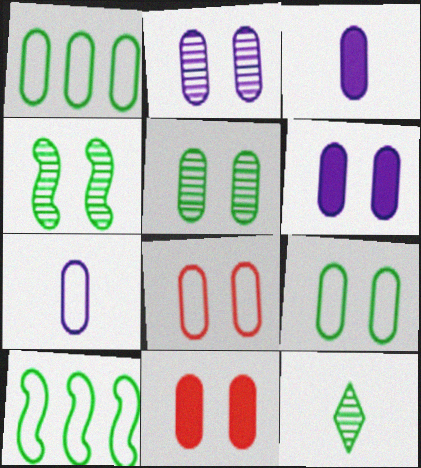[[1, 7, 8], 
[2, 9, 11], 
[5, 6, 8]]